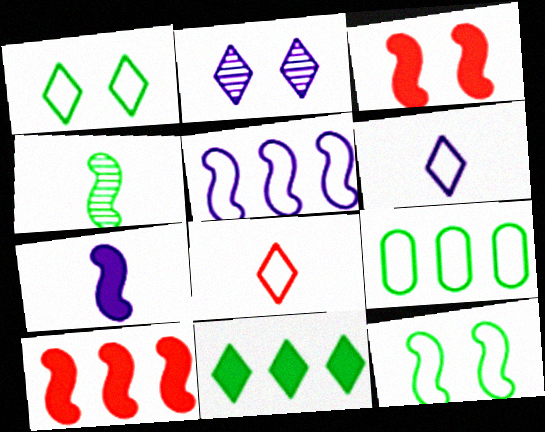[[2, 8, 11], 
[3, 4, 5]]